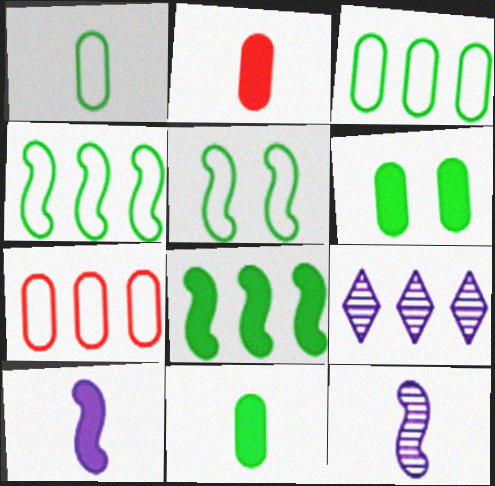[[2, 5, 9], 
[7, 8, 9]]